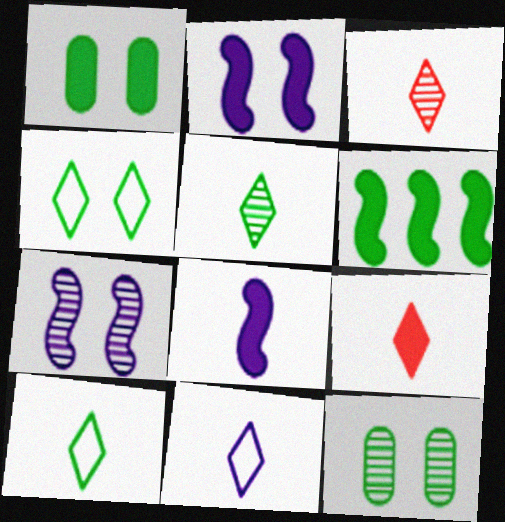[[5, 9, 11], 
[6, 10, 12]]